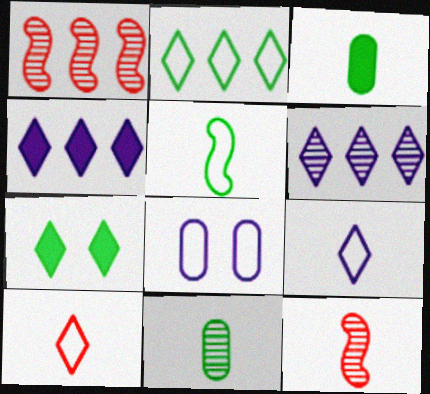[[3, 9, 12], 
[6, 7, 10]]